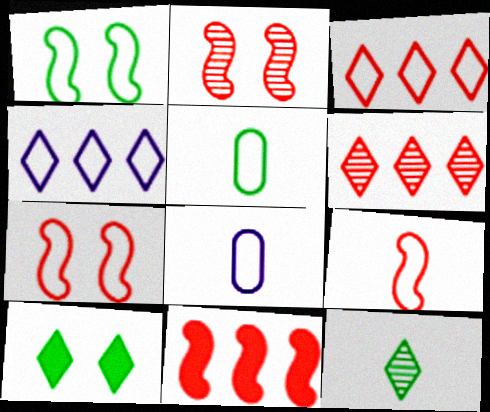[[1, 3, 8], 
[2, 9, 11], 
[4, 5, 7]]